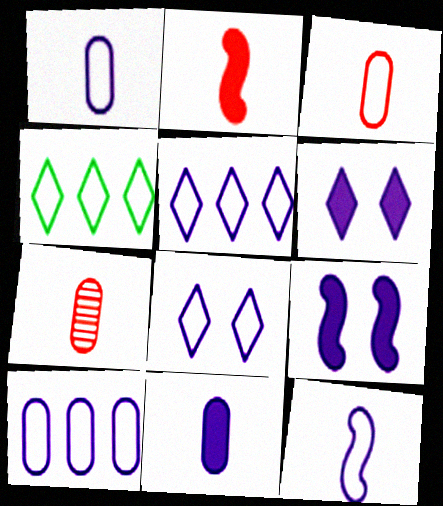[[4, 7, 9], 
[8, 10, 12]]